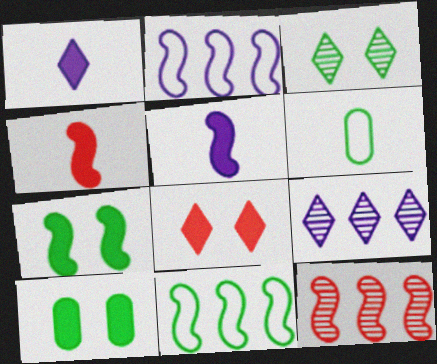[]